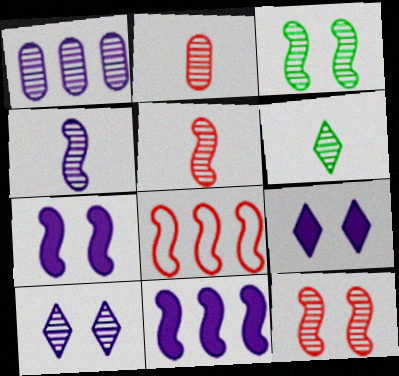[[1, 4, 10], 
[1, 6, 12], 
[2, 4, 6]]